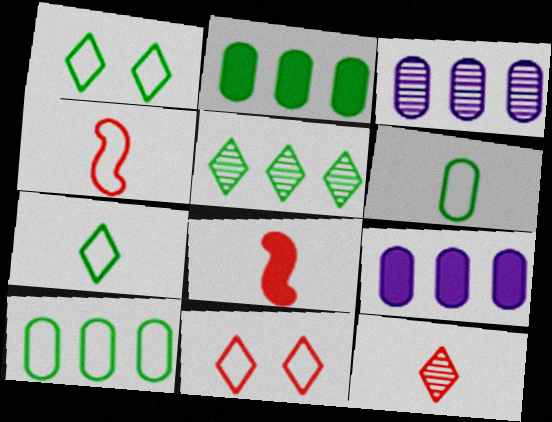[[1, 3, 8]]